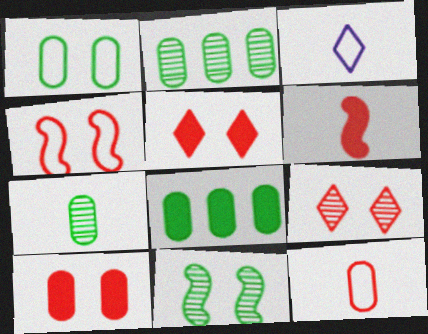[[1, 7, 8], 
[3, 6, 7], 
[4, 9, 10]]